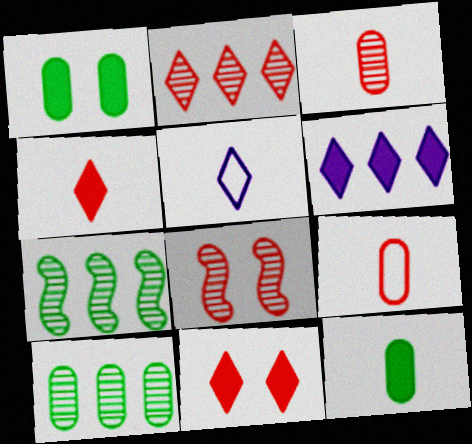[[2, 3, 8]]